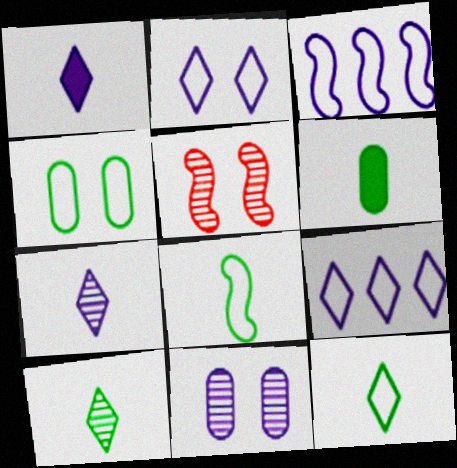[[1, 3, 11], 
[5, 6, 9], 
[6, 8, 10]]